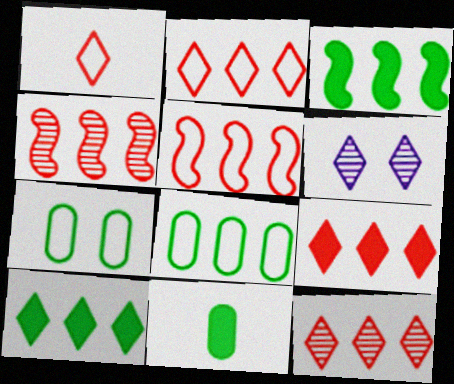[[1, 6, 10], 
[2, 9, 12], 
[5, 6, 11]]